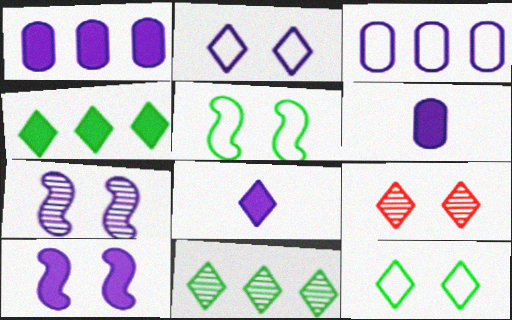[[1, 8, 10], 
[3, 7, 8]]